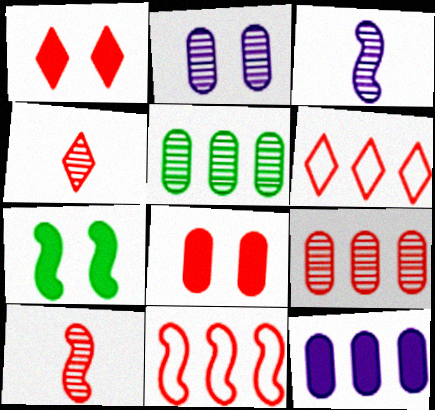[[1, 4, 6], 
[3, 7, 11], 
[4, 8, 11], 
[6, 8, 10]]